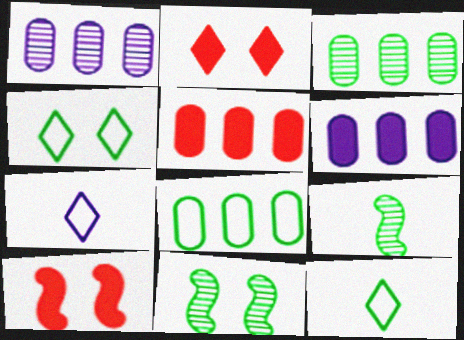[[1, 5, 8], 
[1, 10, 12], 
[3, 7, 10], 
[5, 7, 11]]